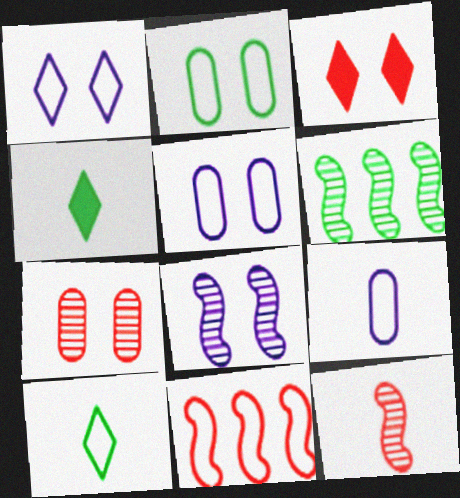[[2, 3, 8], 
[2, 4, 6], 
[3, 6, 9], 
[4, 9, 12], 
[5, 10, 11], 
[6, 8, 12]]